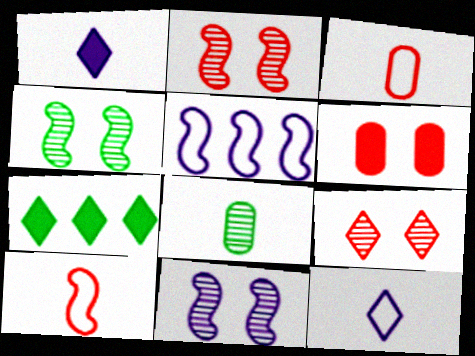[[1, 8, 10], 
[2, 4, 11], 
[3, 7, 11], 
[7, 9, 12]]